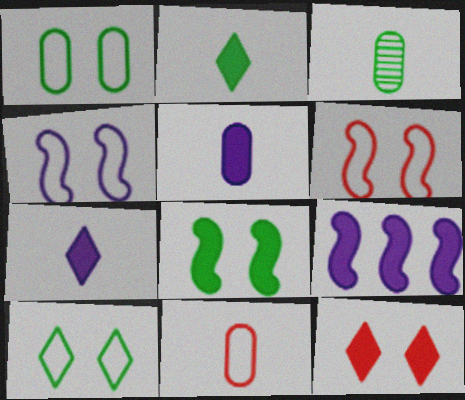[[3, 5, 11]]